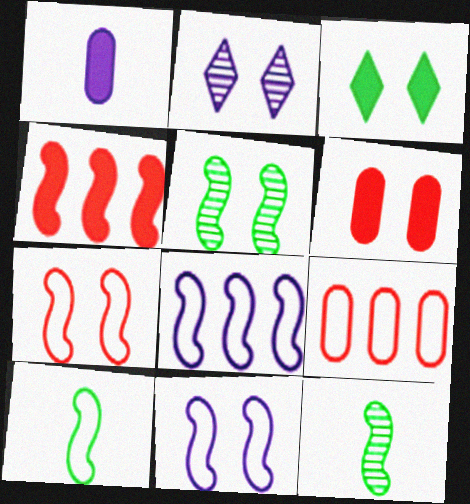[[1, 2, 8], 
[1, 3, 4], 
[4, 11, 12], 
[7, 8, 10]]